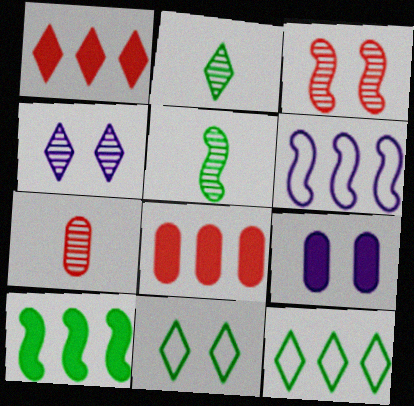[[3, 9, 11]]